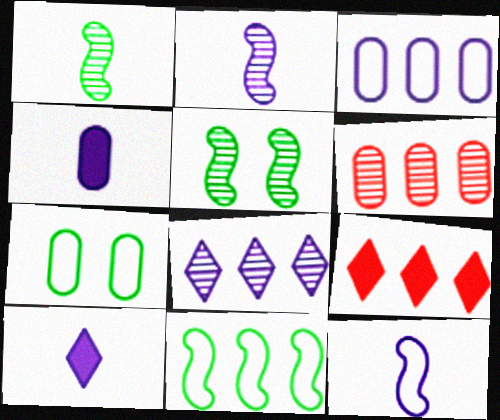[[2, 7, 9], 
[4, 6, 7]]